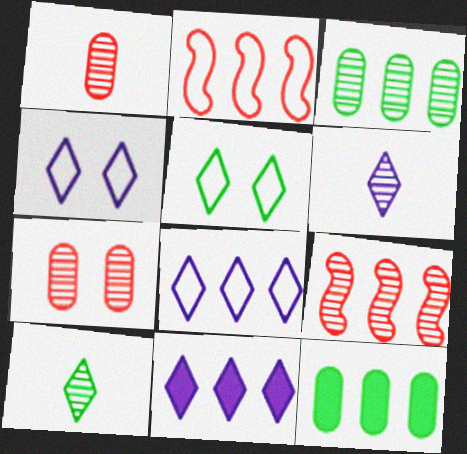[[2, 3, 11], 
[4, 6, 11], 
[8, 9, 12]]